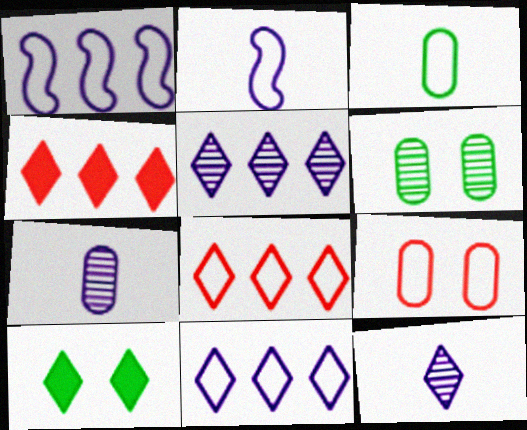[[2, 4, 6], 
[8, 10, 12]]